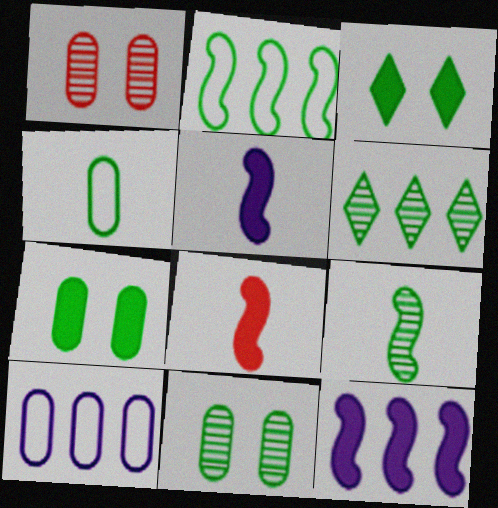[[6, 9, 11]]